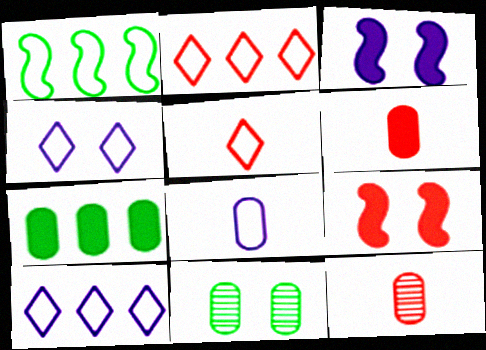[[2, 9, 12], 
[4, 9, 11]]